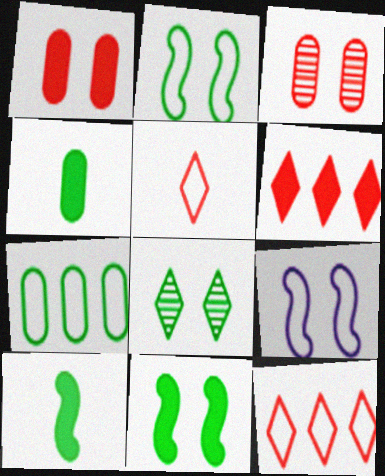[[1, 8, 9], 
[5, 7, 9], 
[7, 8, 10]]